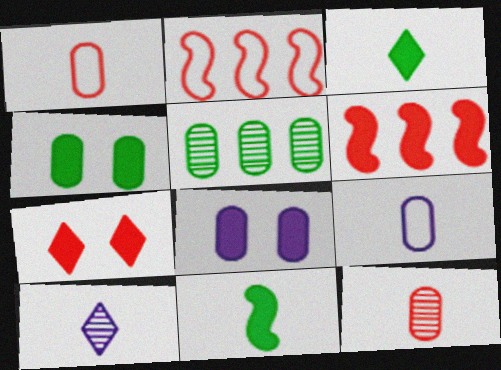[[1, 5, 8], 
[1, 10, 11], 
[2, 4, 10], 
[2, 7, 12], 
[3, 6, 8]]